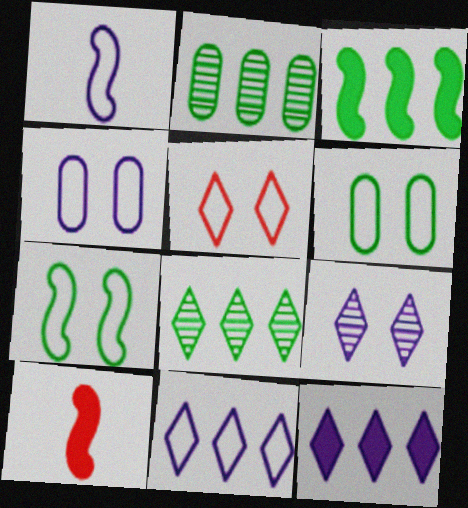[[1, 4, 11], 
[4, 5, 7], 
[4, 8, 10]]